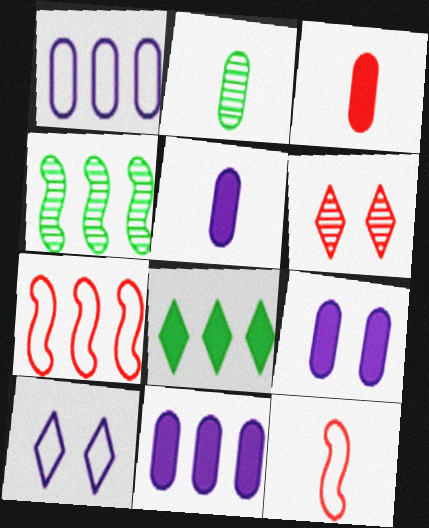[[3, 4, 10], 
[3, 6, 7], 
[5, 9, 11]]